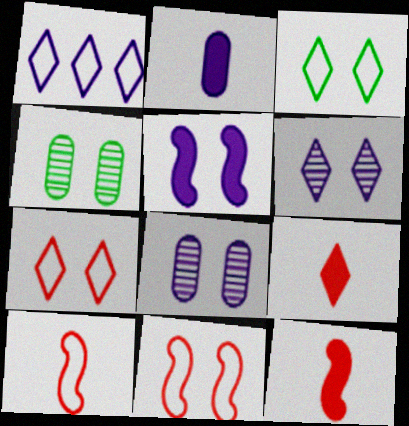[[1, 4, 12], 
[4, 5, 7]]